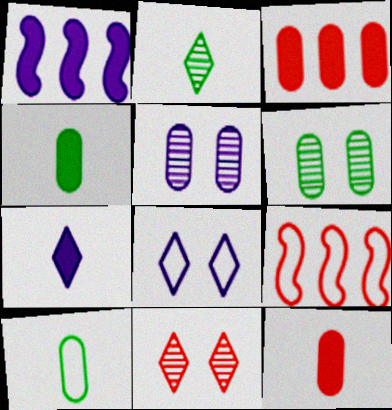[[1, 10, 11], 
[3, 5, 10], 
[6, 7, 9], 
[8, 9, 10], 
[9, 11, 12]]